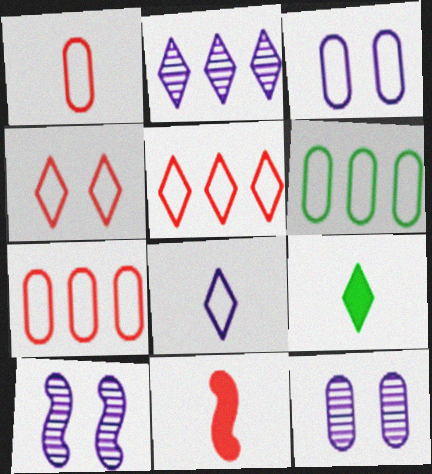[[1, 3, 6], 
[2, 4, 9], 
[7, 9, 10]]